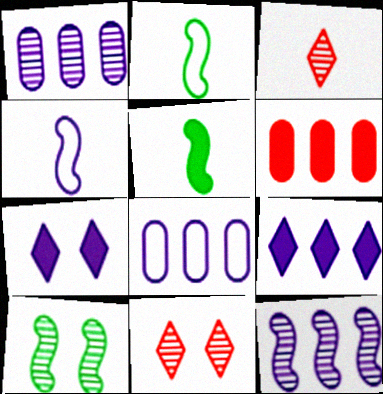[[1, 3, 10], 
[1, 4, 7], 
[5, 6, 7], 
[5, 8, 11], 
[8, 9, 12]]